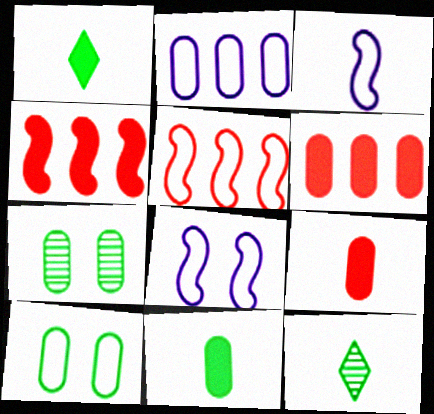[[2, 7, 9], 
[3, 9, 12], 
[6, 8, 12]]